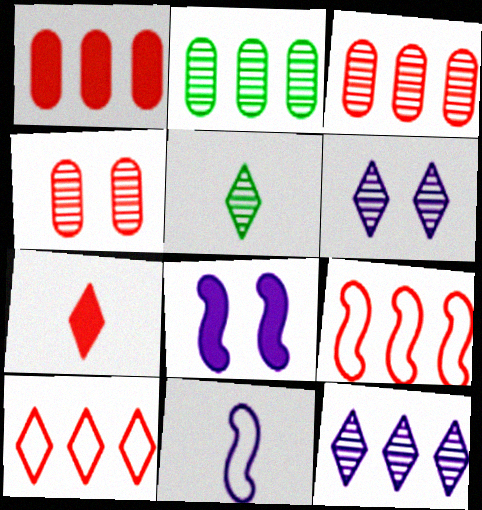[[4, 7, 9]]